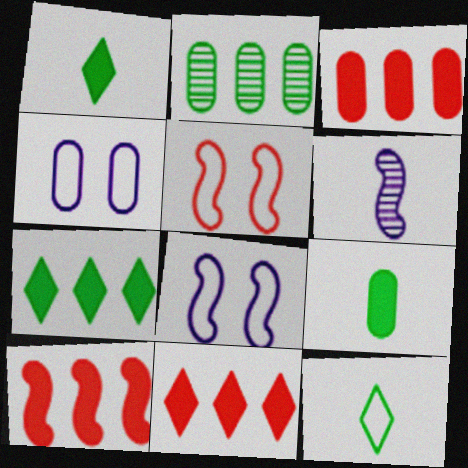[[3, 10, 11]]